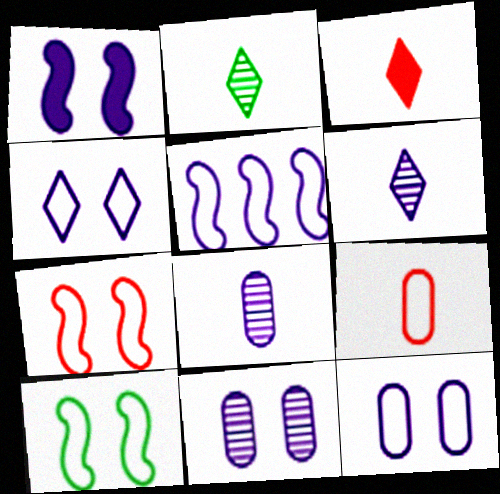[[1, 4, 11]]